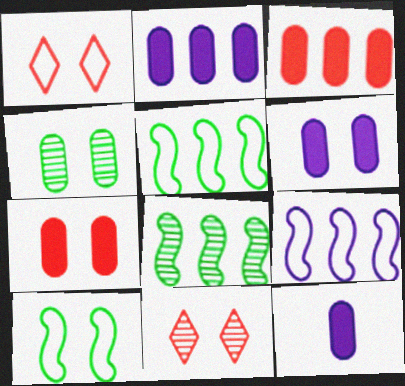[[1, 8, 12], 
[2, 6, 12], 
[5, 11, 12], 
[6, 10, 11]]